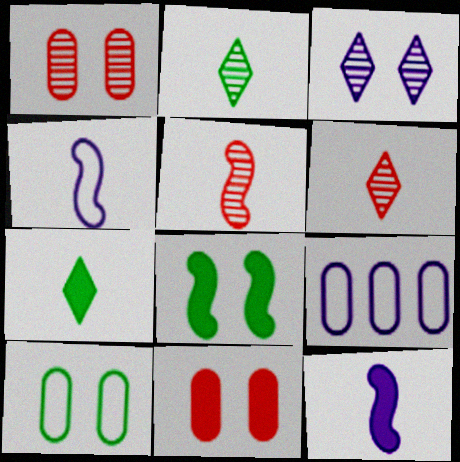[[3, 9, 12], 
[6, 8, 9]]